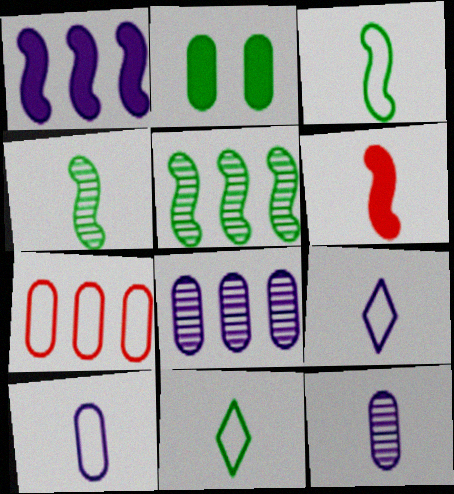[[2, 5, 11], 
[2, 7, 12], 
[6, 11, 12]]